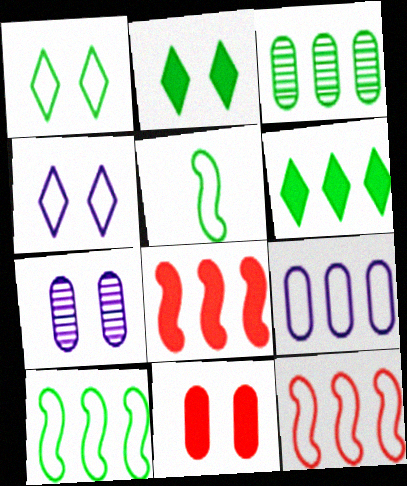[[2, 3, 5], 
[3, 6, 10]]